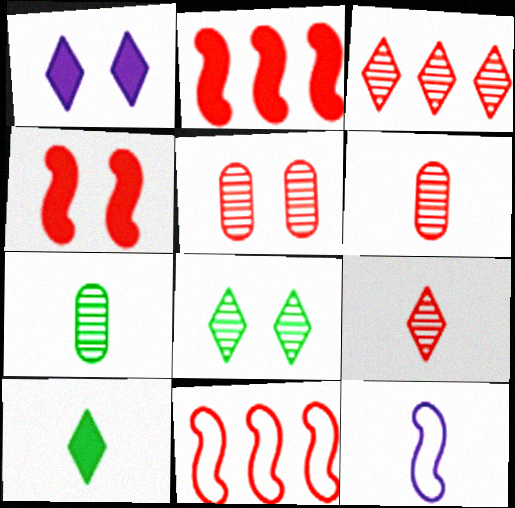[[1, 7, 11], 
[6, 10, 12]]